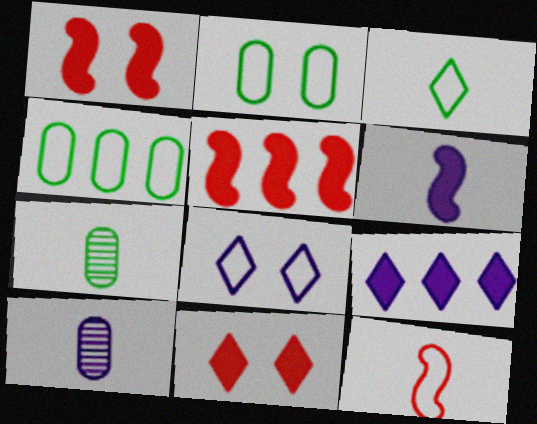[[4, 8, 12], 
[5, 7, 8]]